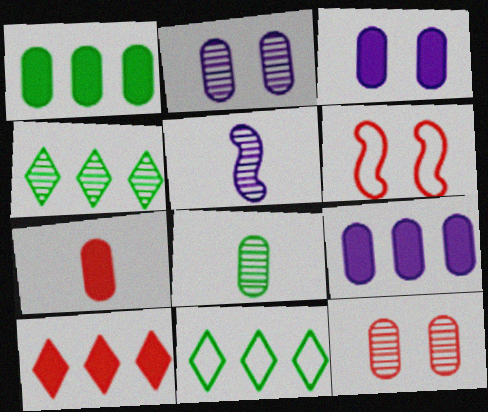[[1, 3, 7], 
[4, 5, 12]]